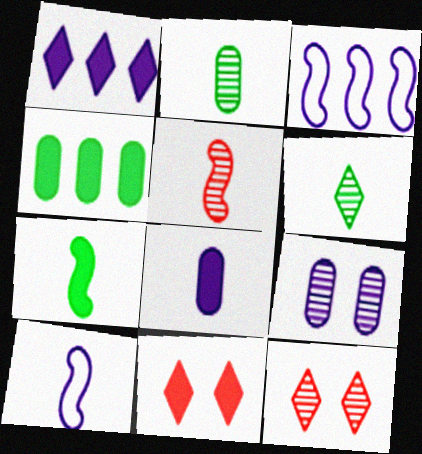[[1, 9, 10], 
[2, 3, 11], 
[4, 10, 12], 
[5, 7, 10]]